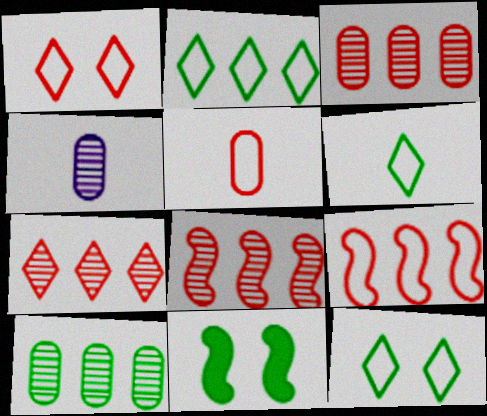[[1, 5, 9], 
[2, 6, 12], 
[3, 7, 8], 
[6, 10, 11]]